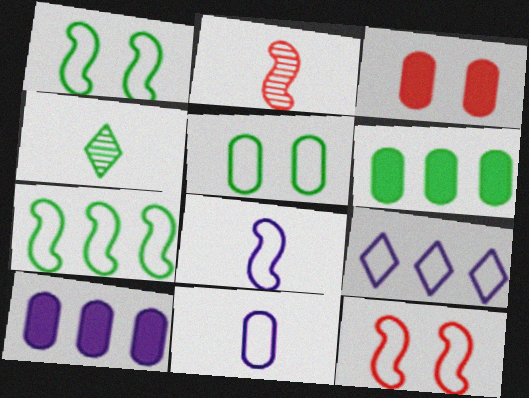[[1, 4, 6], 
[4, 10, 12], 
[7, 8, 12]]